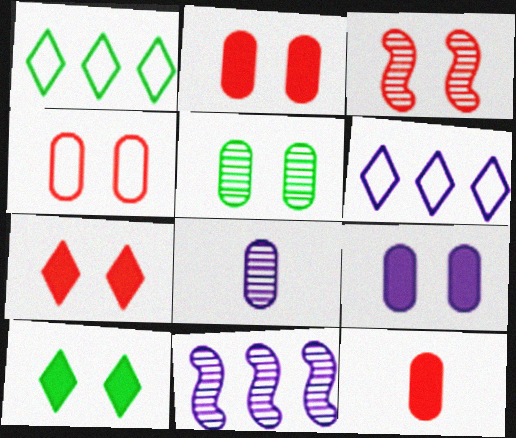[[3, 4, 7], 
[4, 5, 9]]